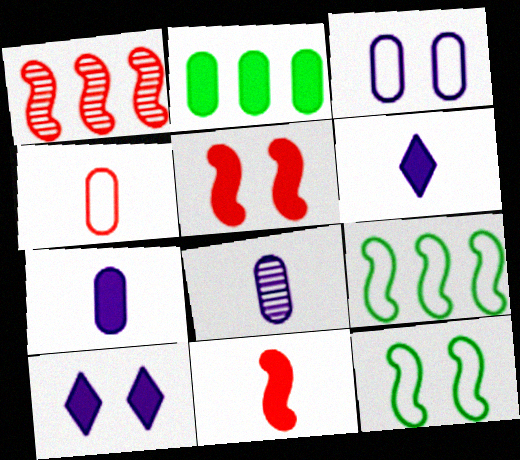[[2, 5, 6], 
[2, 10, 11]]